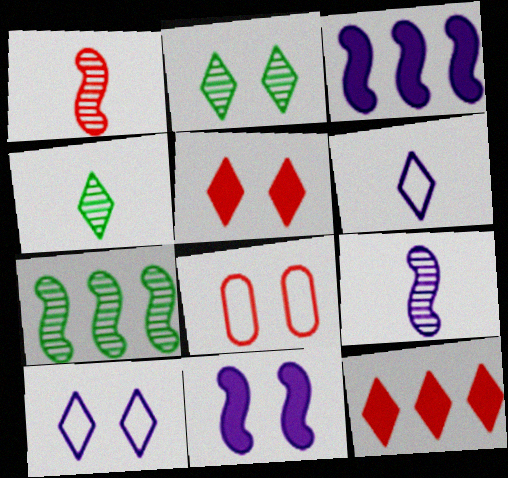[[1, 8, 12], 
[2, 5, 10], 
[2, 6, 12], 
[2, 8, 11], 
[3, 4, 8], 
[4, 10, 12]]